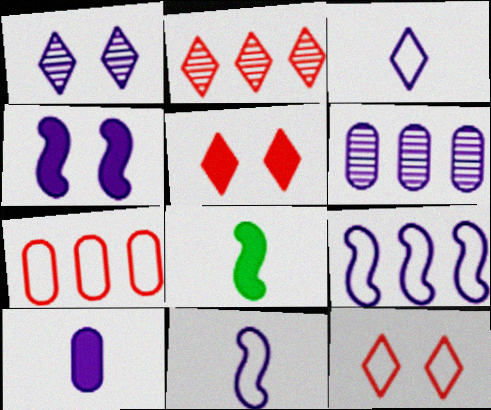[[1, 7, 8], 
[1, 9, 10], 
[3, 4, 6], 
[6, 8, 12]]